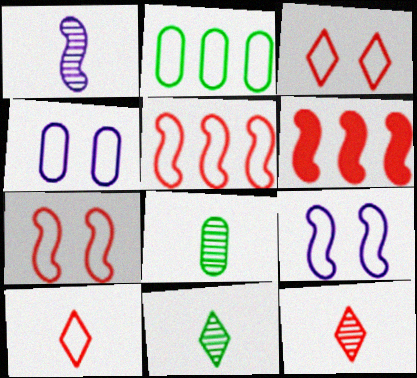[[1, 8, 12], 
[2, 9, 10], 
[4, 6, 11]]